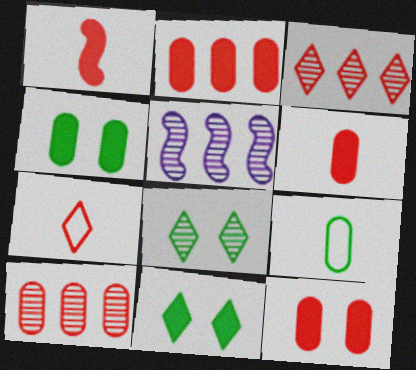[[2, 6, 12], 
[4, 5, 7]]